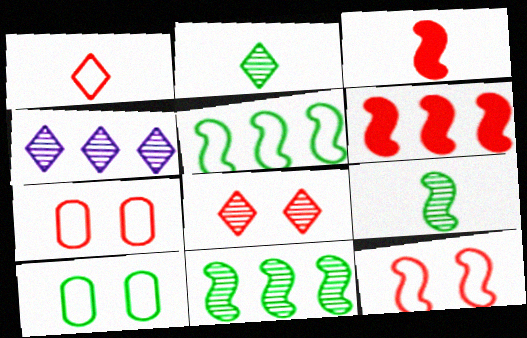[[2, 4, 8], 
[3, 4, 10]]